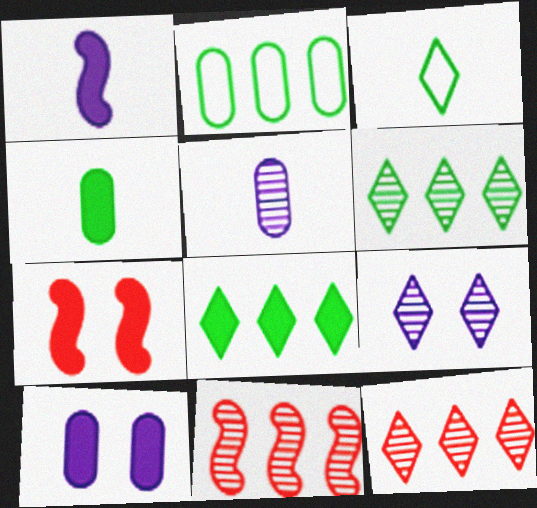[[3, 10, 11]]